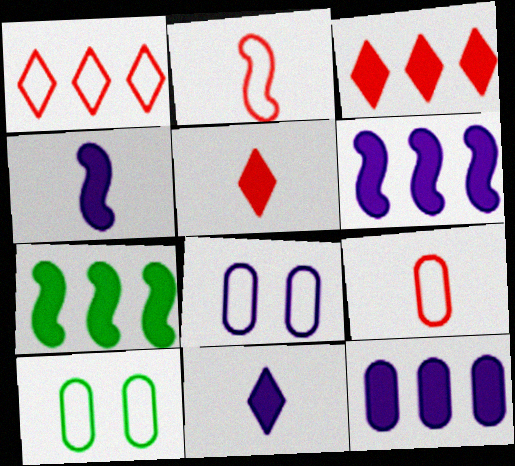[[3, 7, 12]]